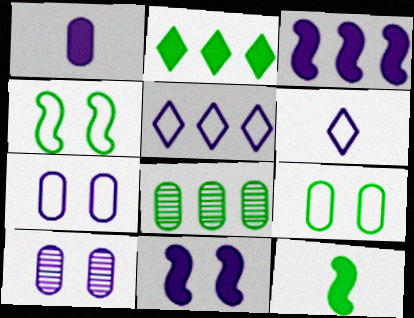[[3, 6, 10]]